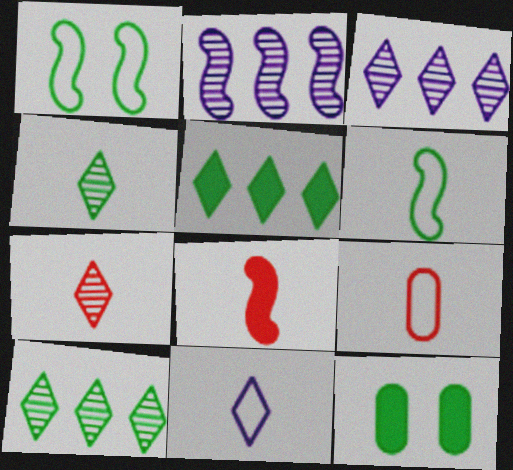[[1, 2, 8], 
[6, 9, 11], 
[6, 10, 12], 
[7, 8, 9]]